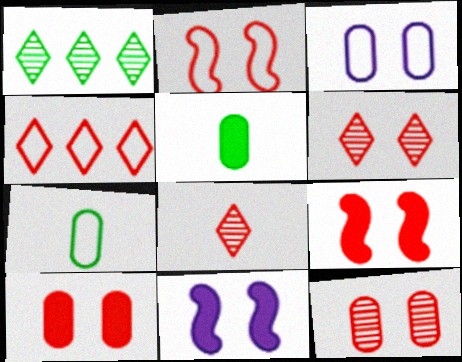[[2, 6, 10]]